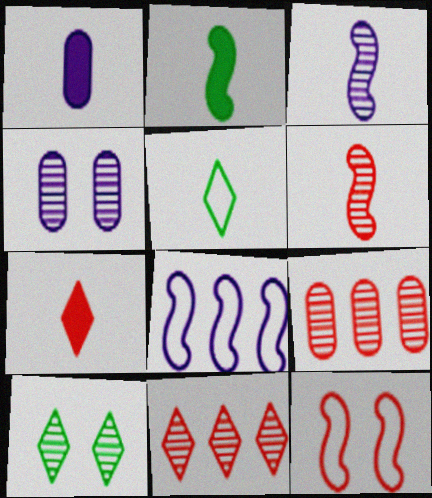[[1, 2, 7], 
[1, 5, 6], 
[3, 9, 10], 
[7, 9, 12]]